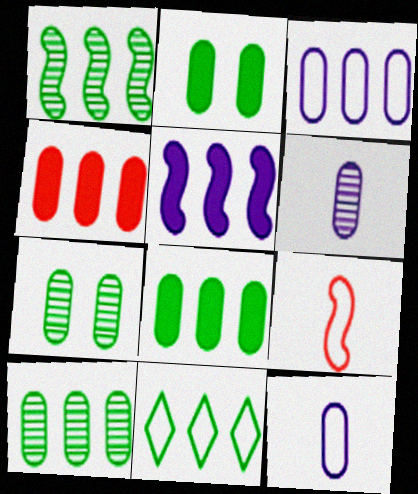[[1, 8, 11], 
[3, 4, 10], 
[4, 7, 12]]